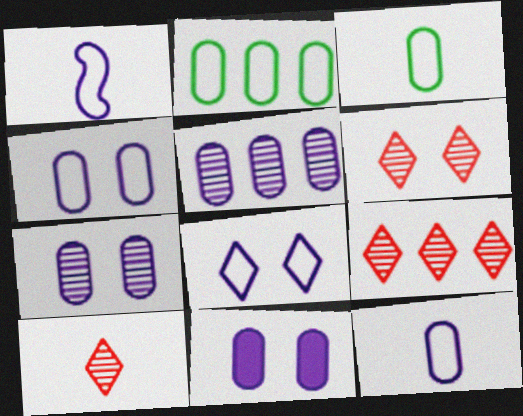[[4, 7, 11], 
[5, 11, 12], 
[6, 9, 10]]